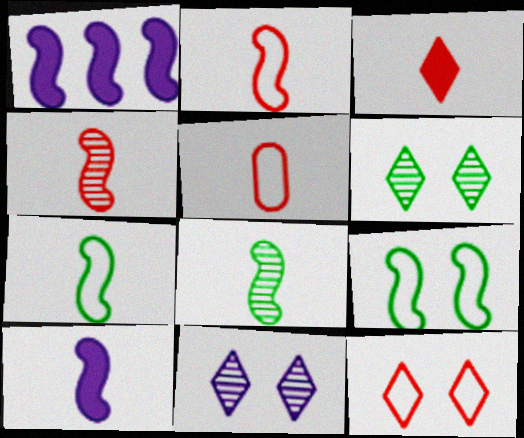[[1, 4, 9], 
[1, 5, 6], 
[2, 8, 10], 
[3, 4, 5], 
[4, 7, 10]]